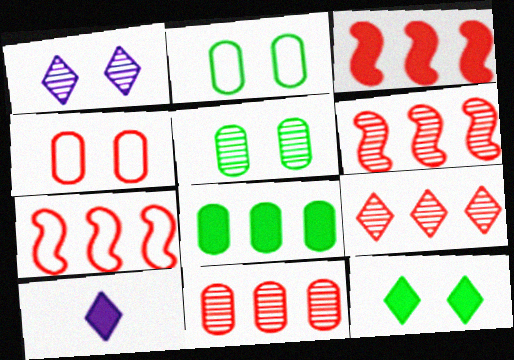[[2, 6, 10], 
[3, 6, 7], 
[5, 7, 10], 
[6, 9, 11]]